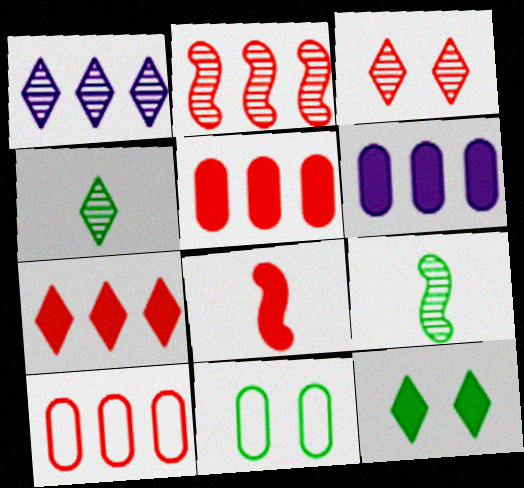[[1, 3, 4], 
[1, 8, 11], 
[2, 7, 10], 
[3, 8, 10], 
[6, 8, 12]]